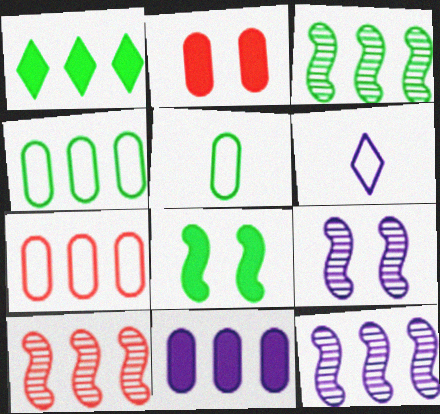[[1, 3, 4], 
[1, 7, 12], 
[2, 3, 6], 
[3, 10, 12], 
[6, 9, 11]]